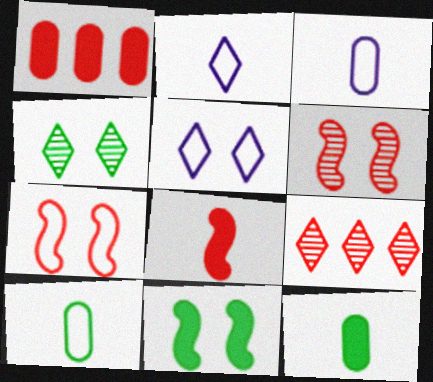[[3, 9, 11]]